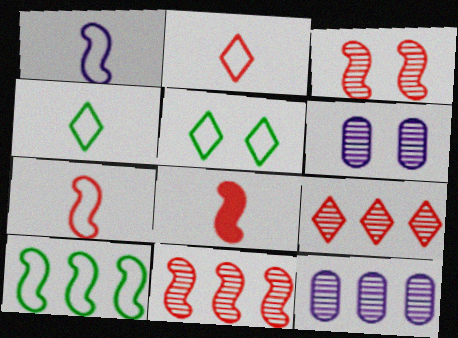[[5, 8, 12]]